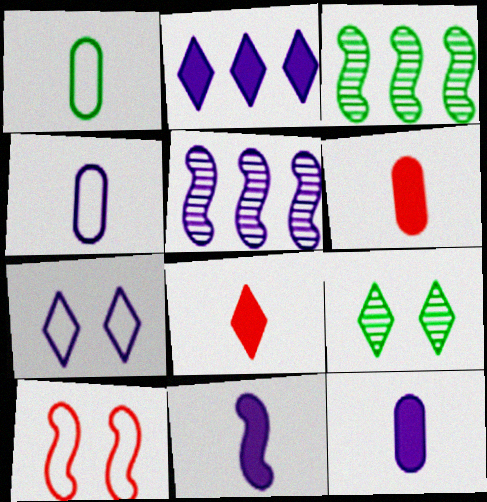[[3, 6, 7], 
[3, 10, 11], 
[5, 7, 12]]